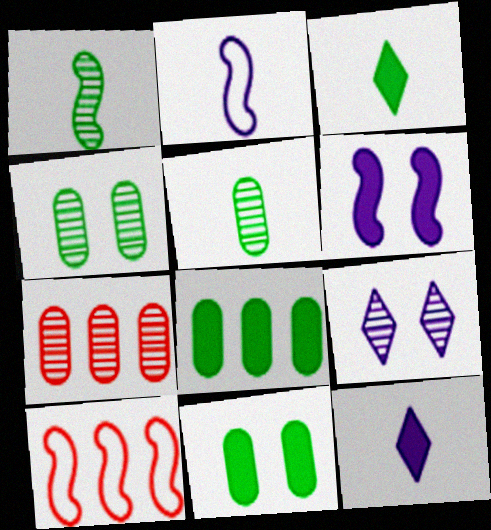[[1, 6, 10], 
[1, 7, 9], 
[4, 10, 12]]